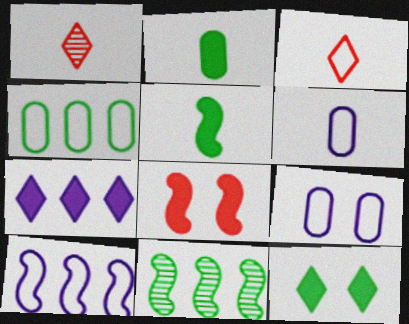[[1, 5, 6], 
[2, 7, 8]]